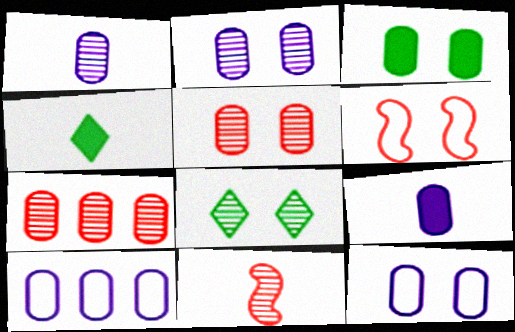[[2, 9, 10], 
[3, 5, 12]]